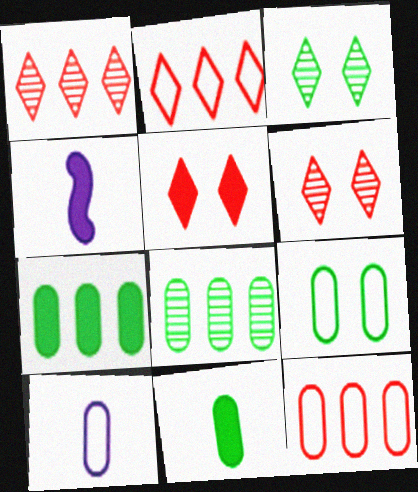[[1, 4, 9], 
[3, 4, 12], 
[4, 5, 7], 
[8, 9, 11], 
[9, 10, 12]]